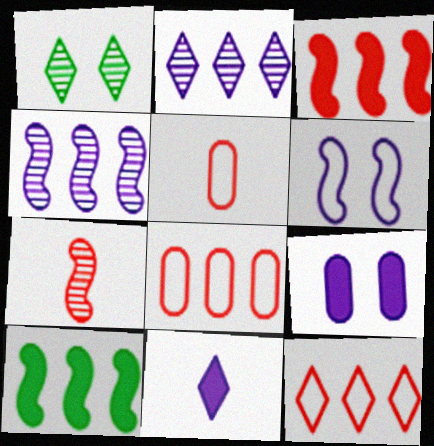[[1, 11, 12], 
[2, 8, 10], 
[6, 7, 10]]